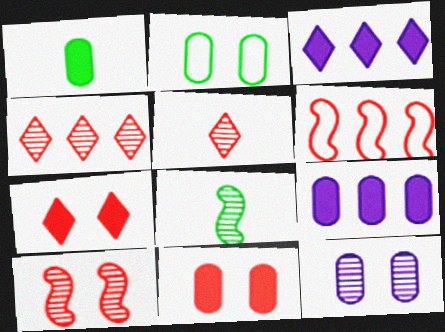[[1, 9, 11], 
[2, 11, 12], 
[4, 8, 12], 
[5, 6, 11]]